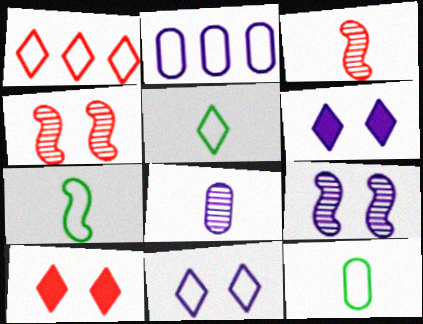[[1, 5, 11], 
[5, 7, 12]]